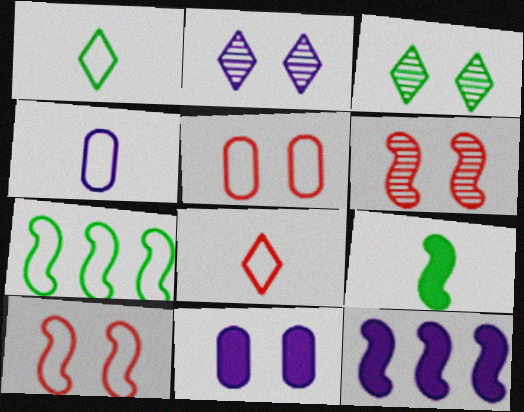[[2, 4, 12], 
[3, 10, 11]]